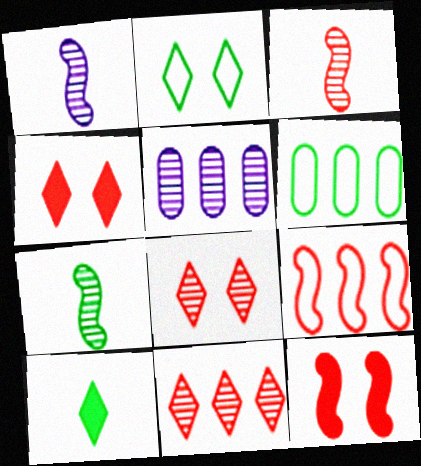[[1, 3, 7], 
[1, 4, 6], 
[3, 9, 12], 
[5, 7, 8]]